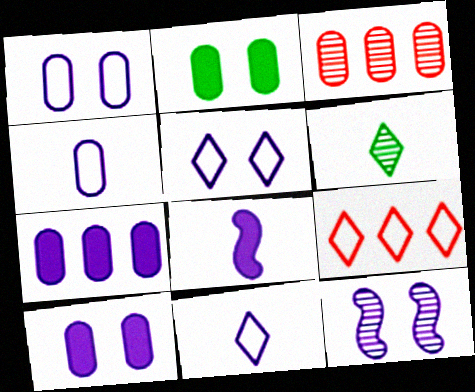[[2, 3, 4], 
[3, 6, 12], 
[5, 10, 12], 
[7, 11, 12]]